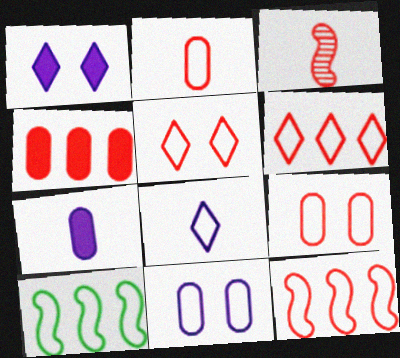[[2, 5, 12], 
[3, 4, 5], 
[8, 9, 10]]